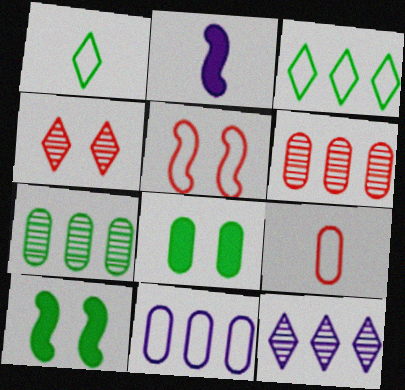[[1, 5, 11], 
[1, 7, 10], 
[9, 10, 12]]